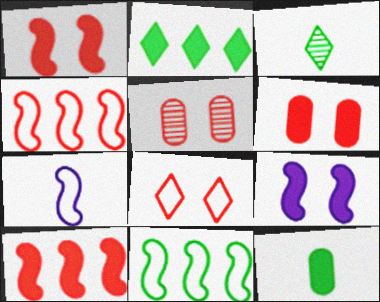[[1, 5, 8], 
[2, 5, 7]]